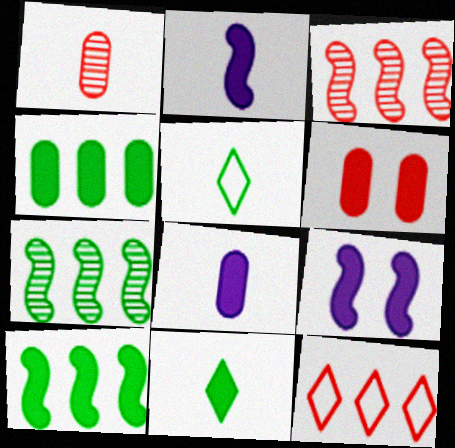[[1, 2, 5], 
[4, 6, 8]]